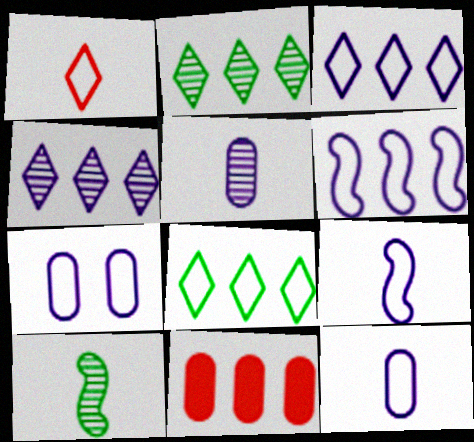[[2, 6, 11], 
[3, 7, 9]]